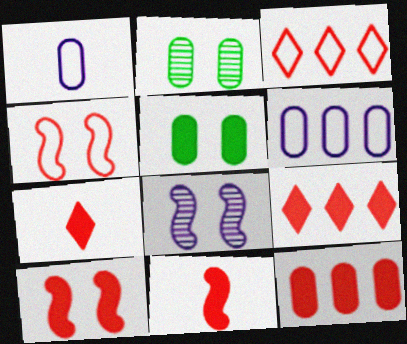[[1, 2, 12], 
[7, 10, 12]]